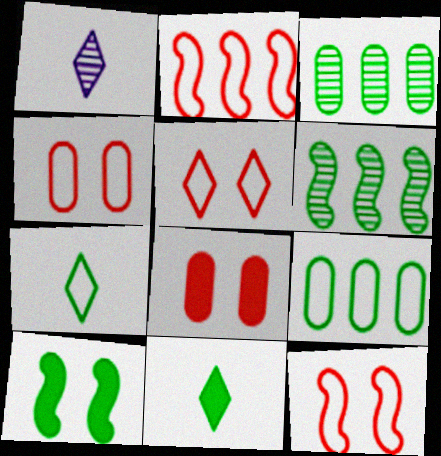[[3, 7, 10], 
[4, 5, 12]]